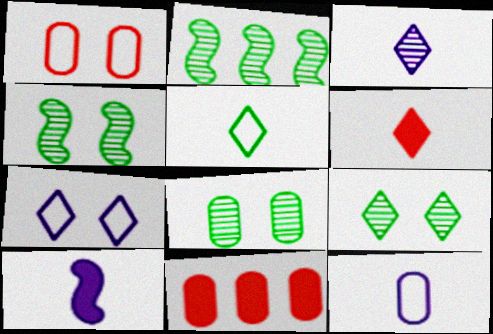[[3, 5, 6], 
[3, 10, 12], 
[4, 8, 9], 
[8, 11, 12]]